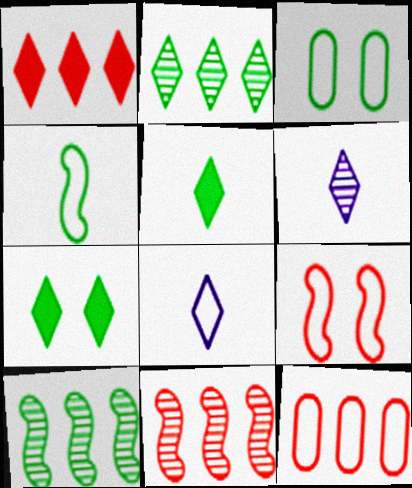[[1, 11, 12], 
[3, 5, 10]]